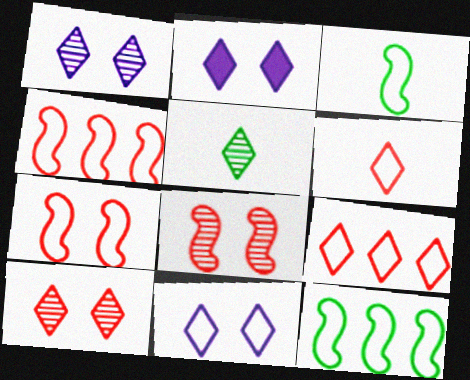[[1, 2, 11], 
[2, 5, 9]]